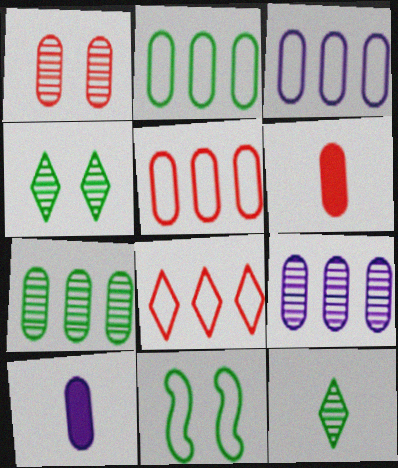[[1, 2, 10], 
[1, 5, 6], 
[2, 3, 5]]